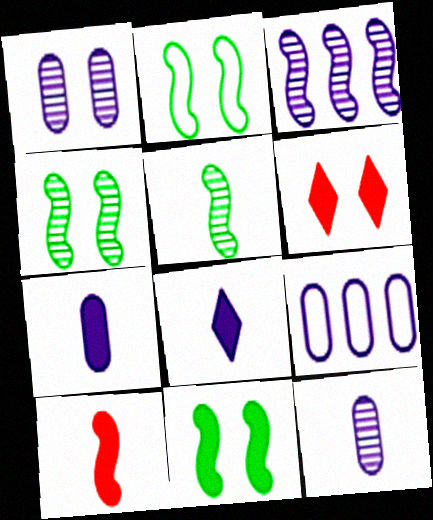[[1, 2, 6], 
[1, 7, 9], 
[2, 3, 10], 
[2, 4, 11], 
[5, 6, 9]]